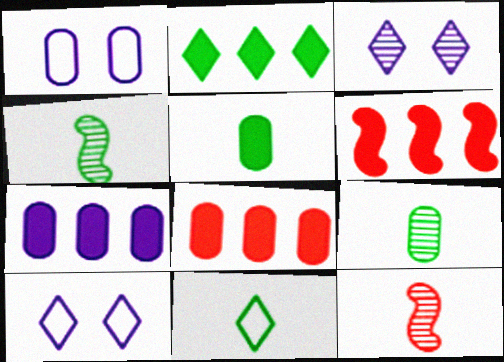[[1, 2, 12], 
[1, 8, 9], 
[2, 6, 7], 
[4, 5, 11], 
[4, 8, 10], 
[6, 9, 10]]